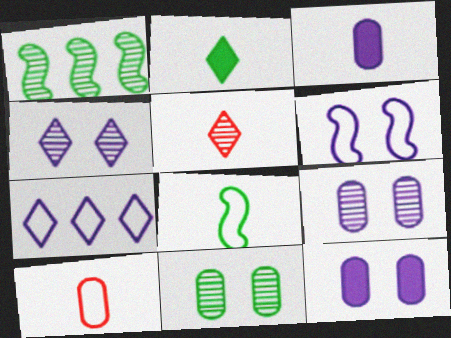[[1, 5, 9], 
[3, 5, 8], 
[4, 6, 12]]